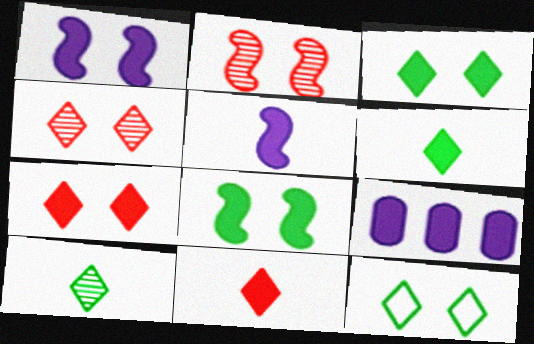[[8, 9, 11]]